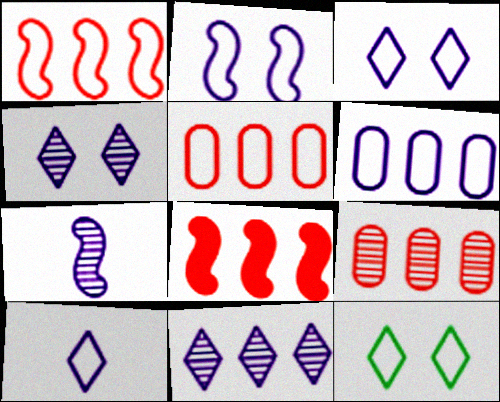[[2, 6, 10]]